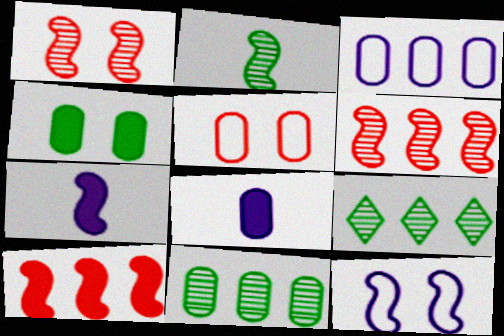[[2, 10, 12], 
[3, 9, 10], 
[5, 7, 9], 
[5, 8, 11]]